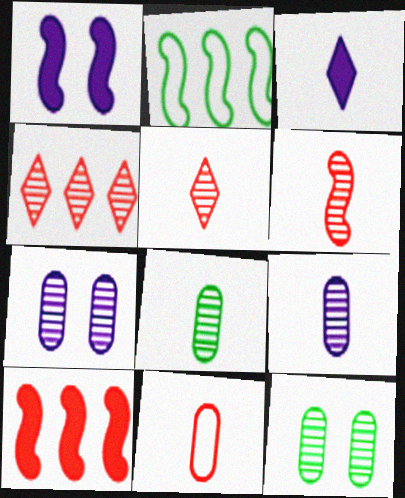[[1, 2, 6]]